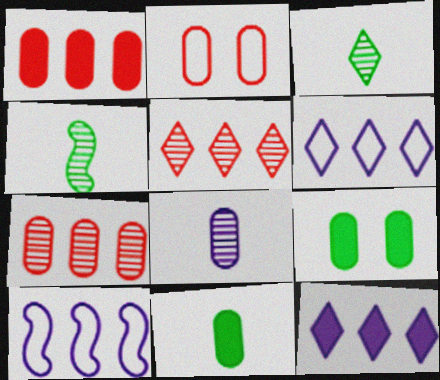[[2, 4, 12]]